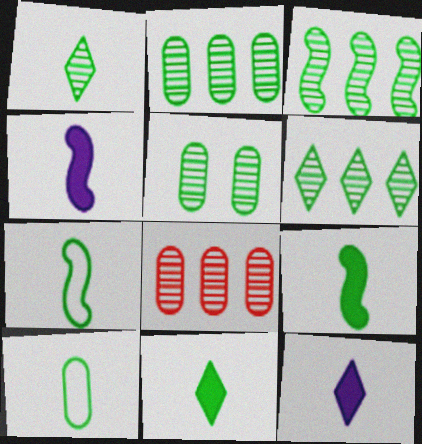[[1, 3, 5], 
[1, 9, 10], 
[2, 3, 6]]